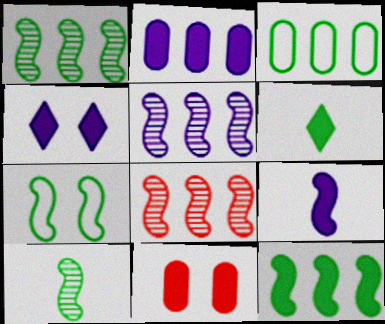[[1, 5, 8], 
[2, 4, 9], 
[7, 8, 9], 
[7, 10, 12]]